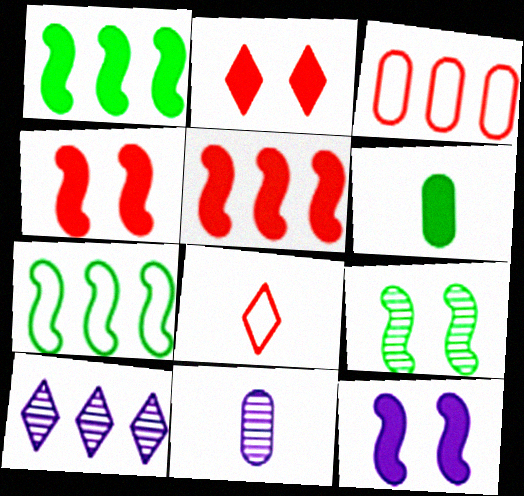[[1, 3, 10], 
[2, 7, 11]]